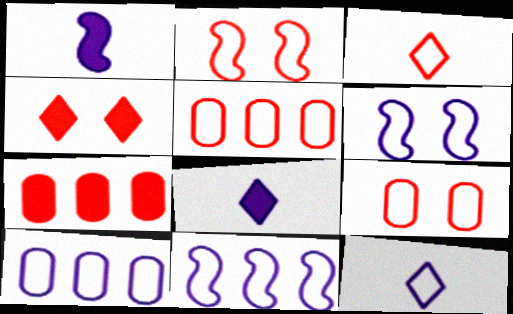[[2, 3, 5], 
[6, 10, 12]]